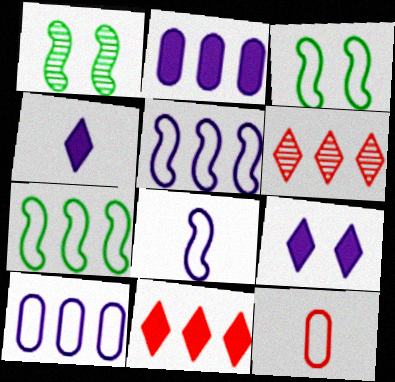[[2, 6, 7]]